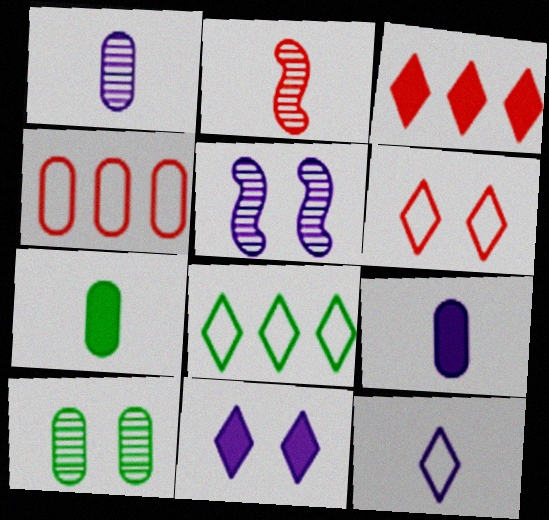[[2, 7, 12], 
[4, 9, 10], 
[6, 8, 12]]